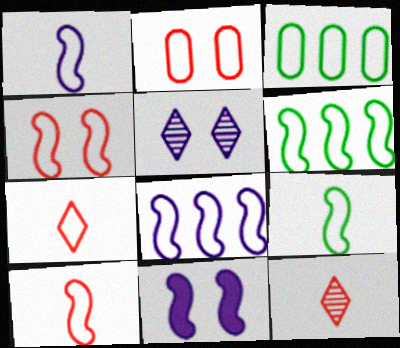[[1, 4, 6], 
[1, 9, 10], 
[3, 11, 12], 
[4, 8, 9]]